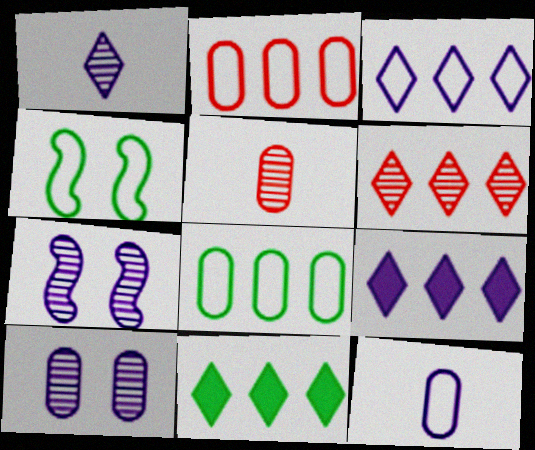[[3, 6, 11], 
[4, 5, 9], 
[7, 9, 12]]